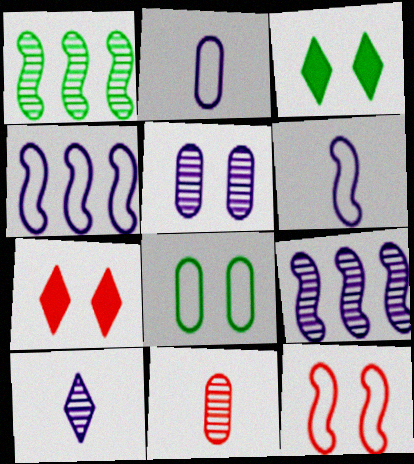[[1, 2, 7], 
[3, 4, 11], 
[3, 5, 12], 
[5, 9, 10]]